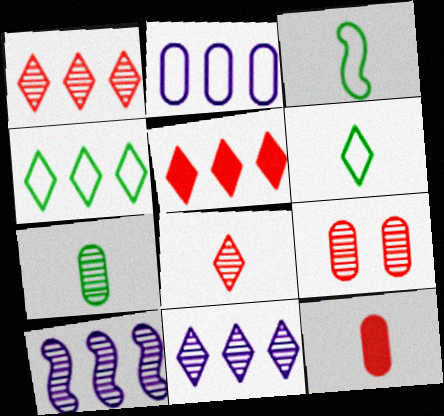[[4, 5, 11]]